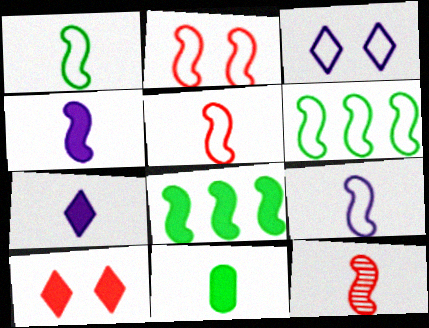[[1, 4, 12], 
[1, 5, 9], 
[2, 6, 9]]